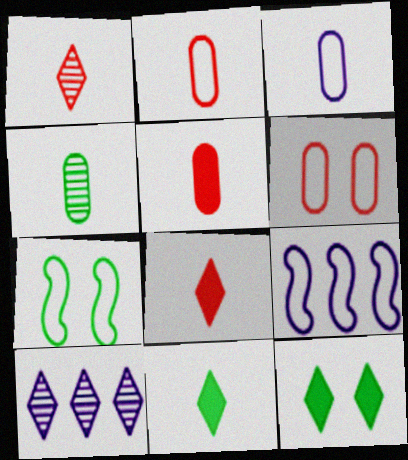[[3, 4, 5], 
[5, 7, 10]]